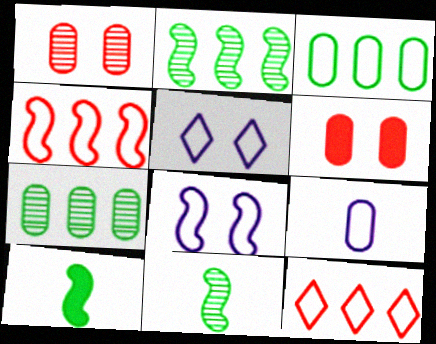[[6, 7, 9]]